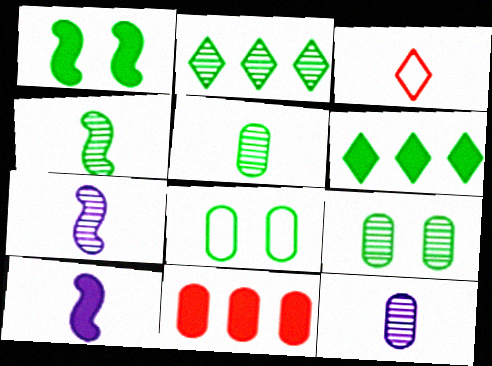[[2, 4, 9], 
[3, 5, 10], 
[4, 6, 8], 
[8, 11, 12]]